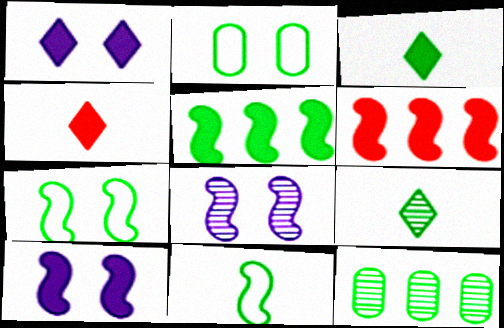[[2, 5, 9], 
[3, 7, 12], 
[6, 8, 11]]